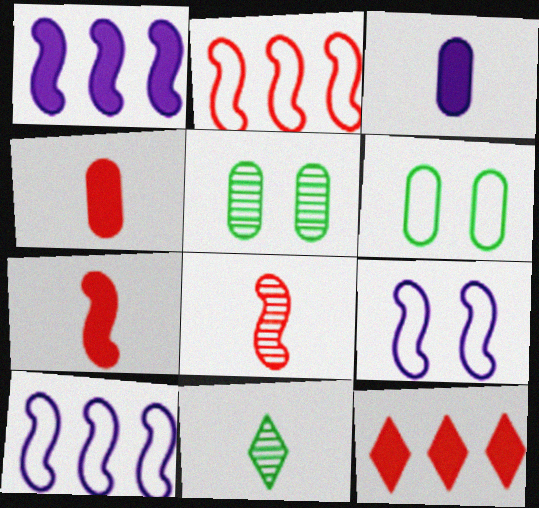[]